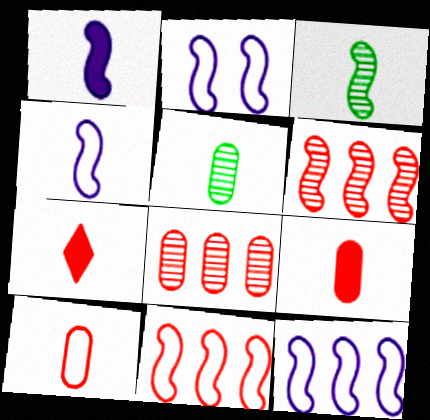[[2, 4, 12], 
[4, 5, 7]]